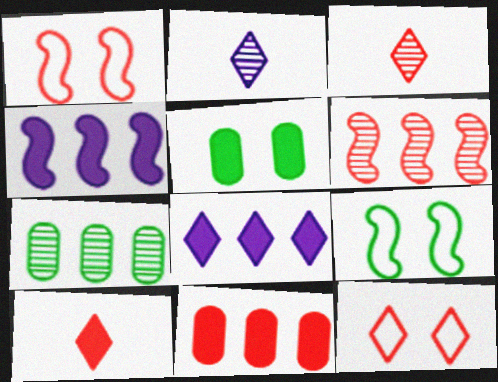[[1, 3, 11], 
[2, 9, 11], 
[4, 5, 10]]